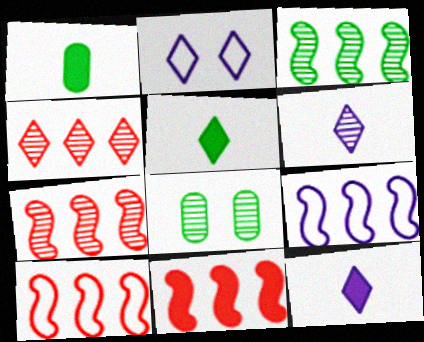[[1, 2, 7], 
[2, 4, 5], 
[3, 9, 11], 
[6, 7, 8], 
[7, 10, 11], 
[8, 10, 12]]